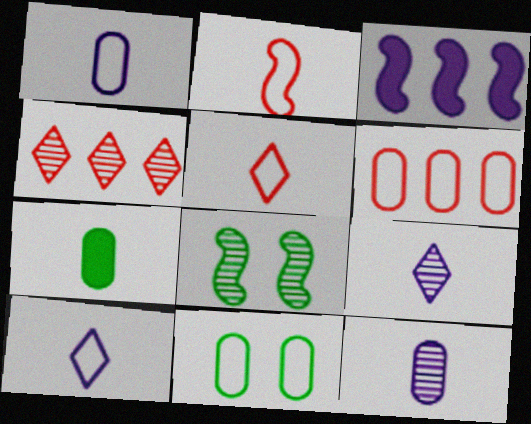[[1, 6, 11], 
[2, 3, 8], 
[2, 7, 9], 
[4, 8, 12]]